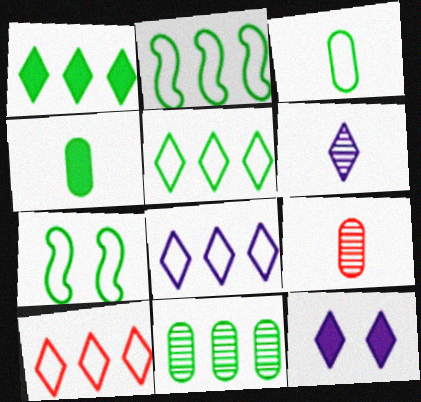[[1, 2, 11], 
[2, 9, 12], 
[3, 5, 7], 
[5, 8, 10], 
[6, 8, 12]]